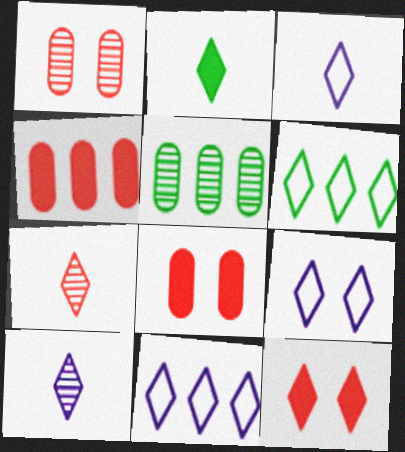[[2, 3, 7], 
[3, 9, 11], 
[6, 10, 12]]